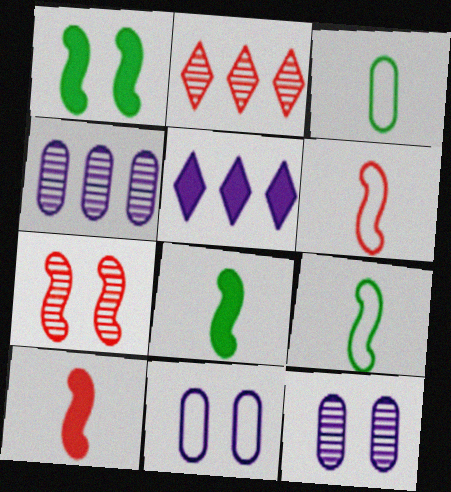[[2, 8, 11], 
[3, 5, 7]]